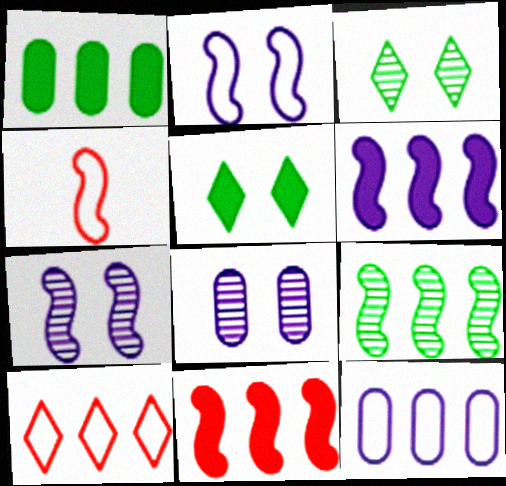[]